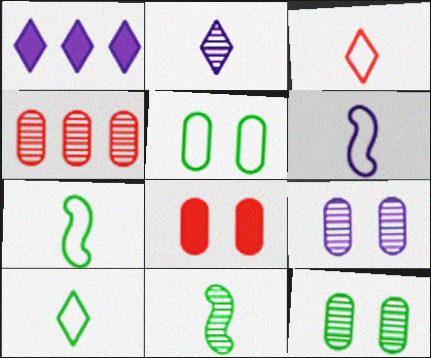[[1, 6, 9], 
[5, 8, 9]]